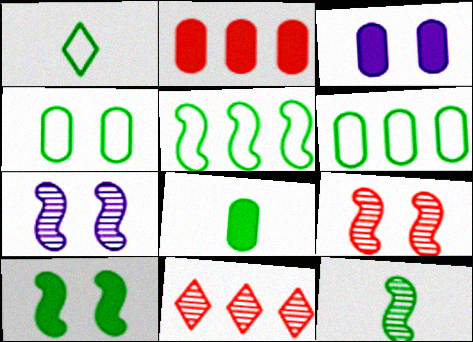[[1, 2, 7], 
[1, 4, 5], 
[1, 8, 12], 
[2, 3, 8], 
[5, 10, 12]]